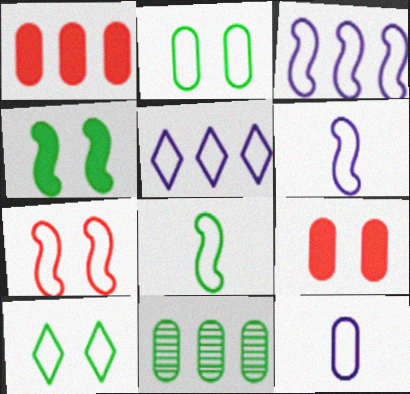[[3, 7, 8], 
[9, 11, 12]]